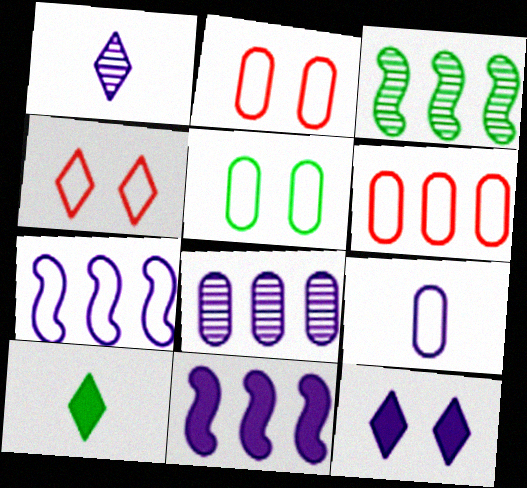[[3, 5, 10], 
[5, 6, 9]]